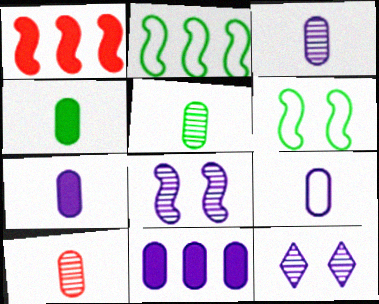[[3, 5, 10], 
[3, 7, 9], 
[4, 9, 10]]